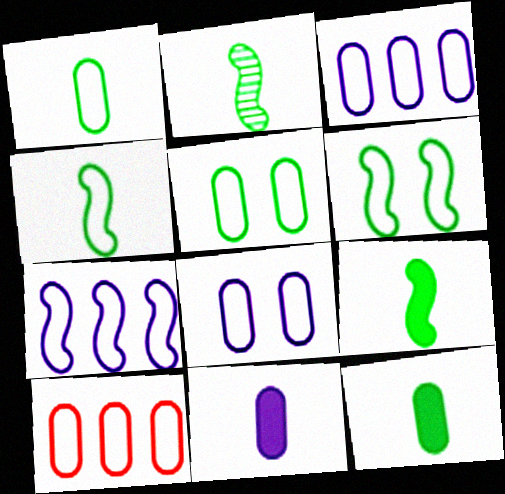[[1, 8, 10], 
[2, 4, 9]]